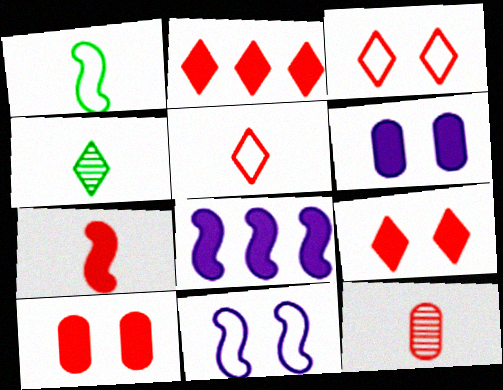[[2, 7, 10], 
[5, 7, 12]]